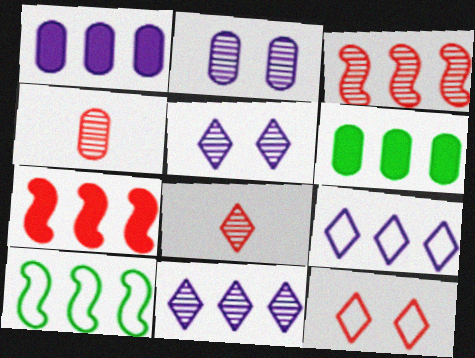[[3, 6, 9], 
[4, 7, 12]]